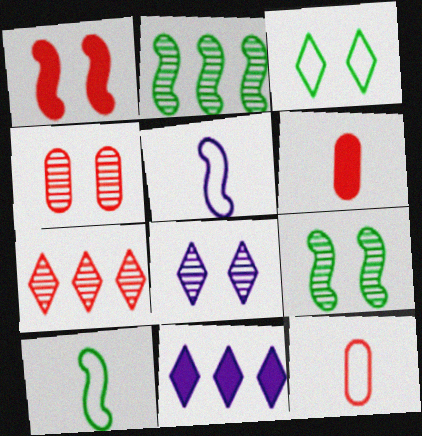[[1, 2, 5], 
[1, 7, 12], 
[4, 8, 9], 
[4, 10, 11], 
[9, 11, 12]]